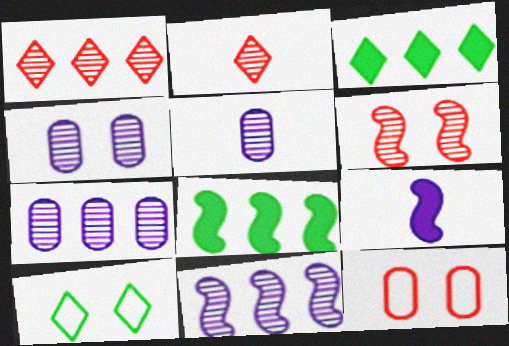[[4, 5, 7]]